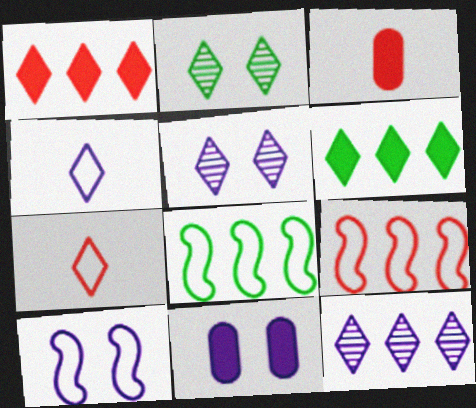[[1, 2, 4], 
[3, 5, 8], 
[5, 6, 7], 
[5, 10, 11]]